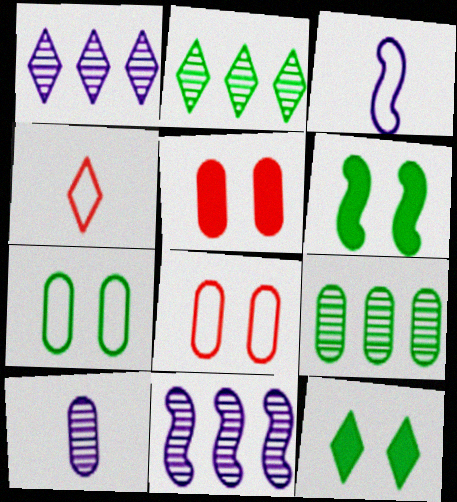[[1, 4, 12], 
[2, 3, 5]]